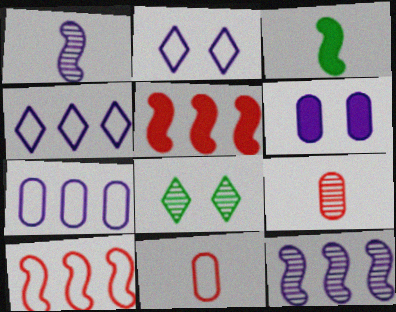[[1, 4, 6], 
[8, 9, 12]]